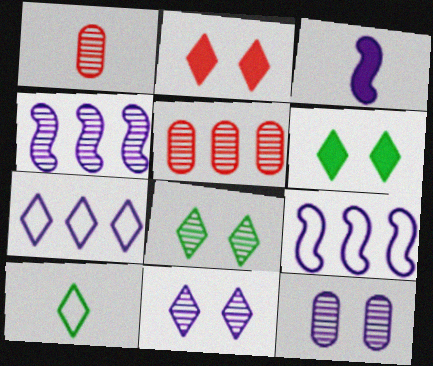[[1, 3, 10], 
[1, 4, 8], 
[1, 6, 9], 
[3, 7, 12]]